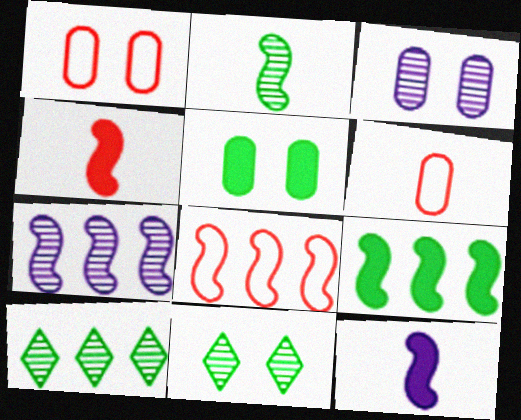[[1, 3, 5], 
[1, 10, 12], 
[7, 8, 9]]